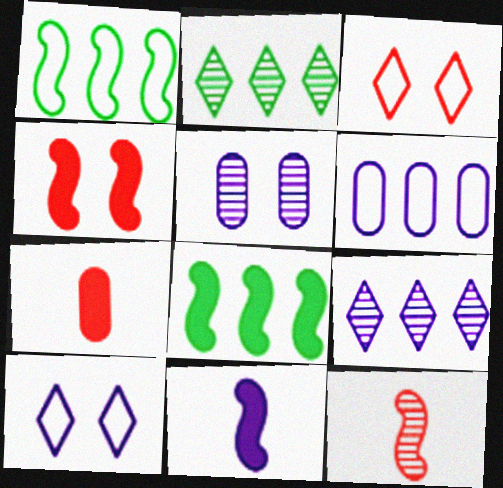[[2, 5, 12], 
[4, 8, 11]]